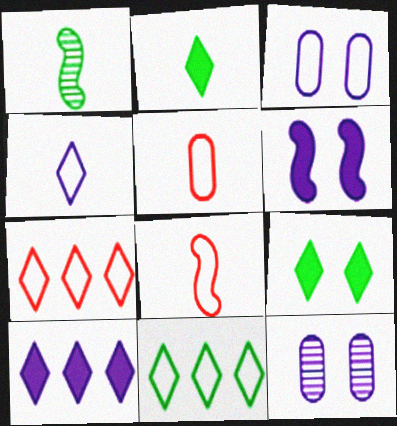[[3, 8, 11]]